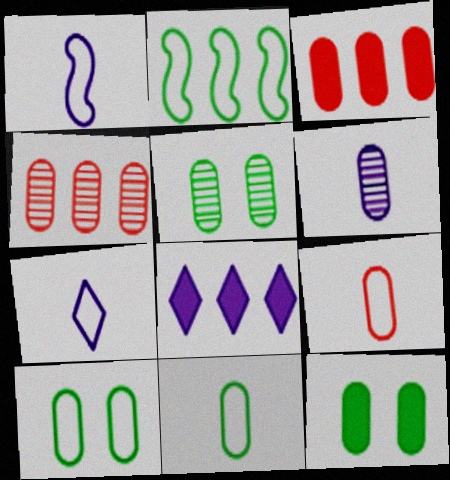[[2, 4, 8], 
[3, 6, 10], 
[4, 5, 6], 
[5, 10, 12]]